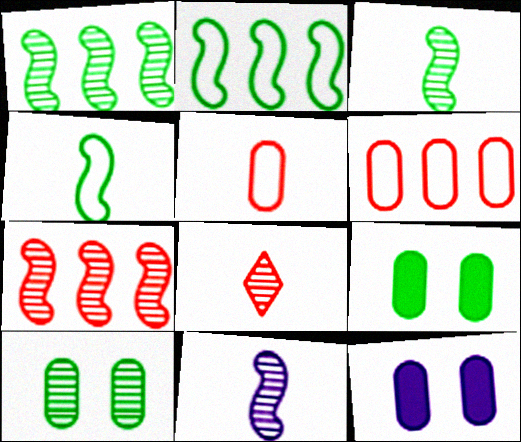[[2, 8, 12]]